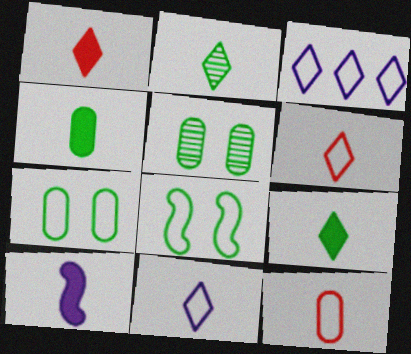[[1, 2, 11], 
[1, 4, 10], 
[2, 10, 12], 
[3, 8, 12]]